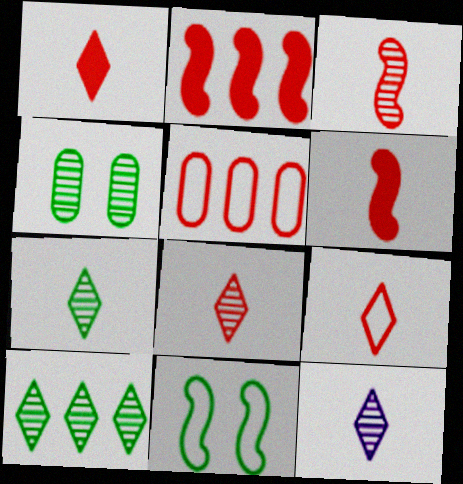[[1, 8, 9], 
[7, 8, 12]]